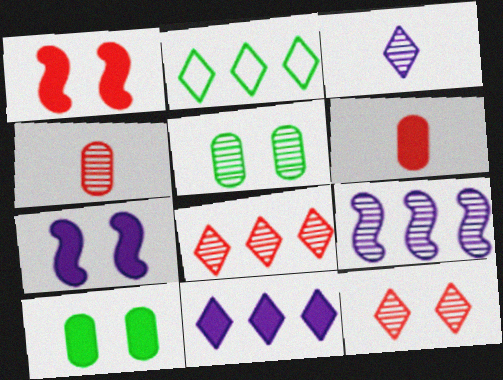[[2, 4, 7], 
[2, 8, 11]]